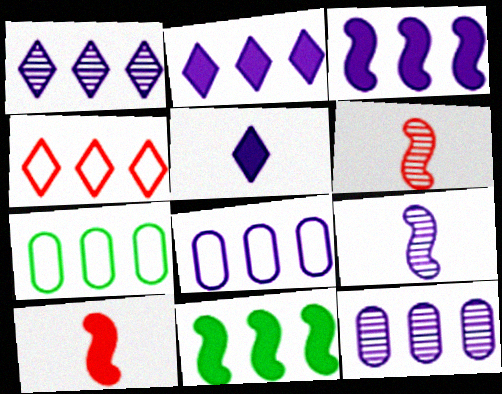[[1, 3, 8], 
[4, 11, 12]]